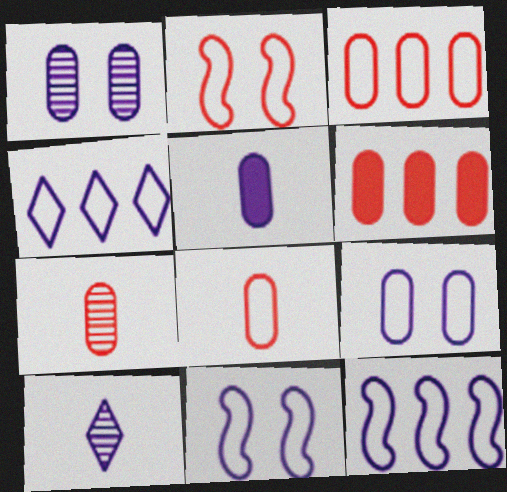[]